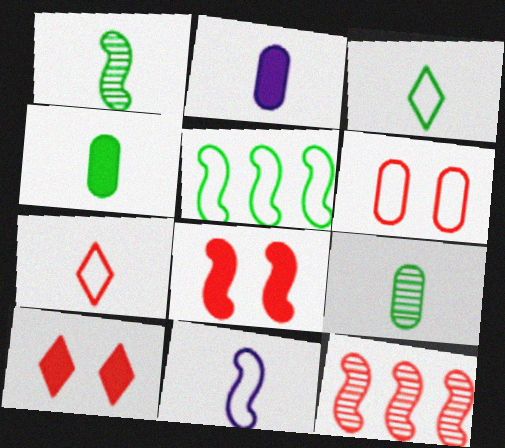[[1, 2, 7], 
[1, 3, 4]]